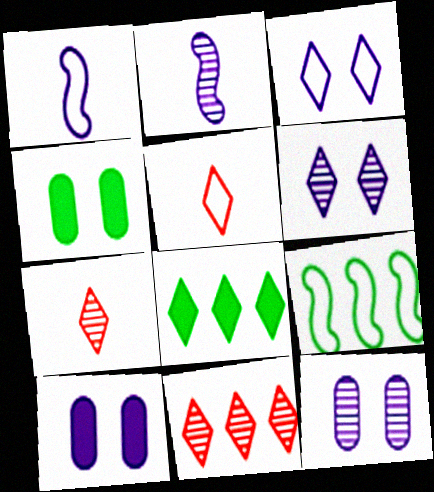[[1, 4, 11], 
[3, 7, 8], 
[5, 6, 8], 
[7, 9, 10]]